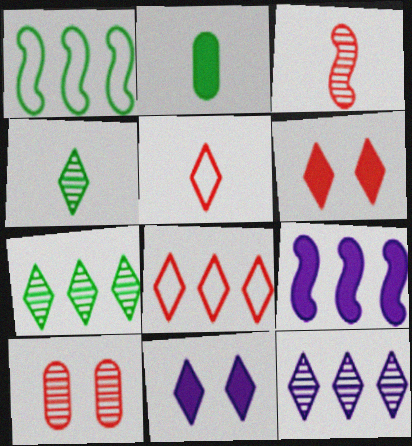[[2, 6, 9], 
[4, 8, 11], 
[5, 7, 11]]